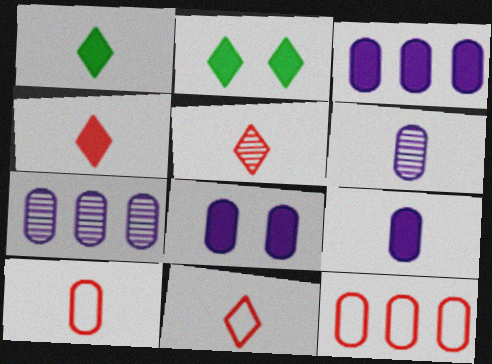[[3, 8, 9], 
[4, 5, 11]]